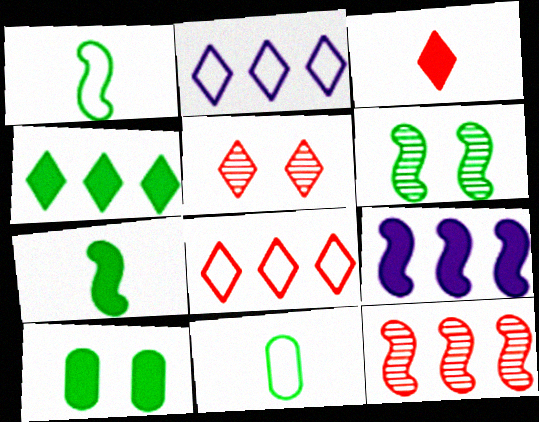[[3, 5, 8], 
[3, 9, 10], 
[4, 6, 11], 
[4, 7, 10], 
[5, 9, 11]]